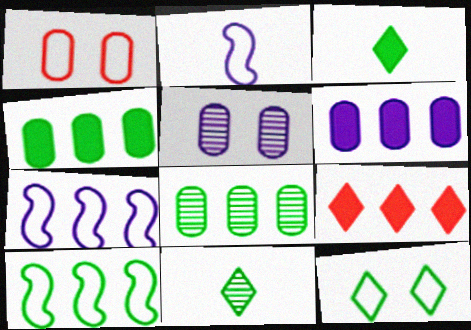[[7, 8, 9]]